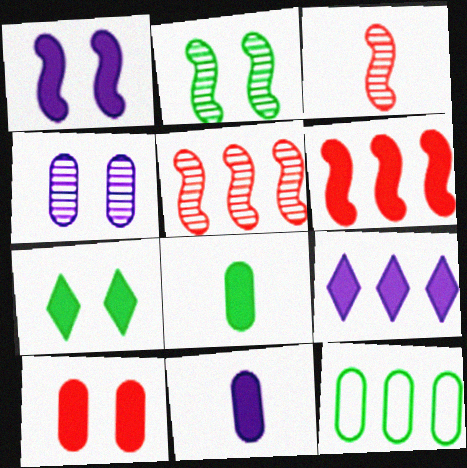[[1, 7, 10], 
[1, 9, 11], 
[5, 9, 12], 
[6, 7, 11]]